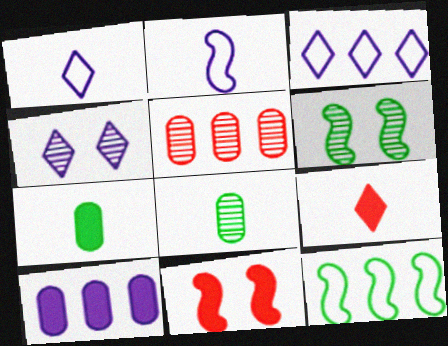[[2, 4, 10], 
[2, 8, 9], 
[3, 8, 11]]